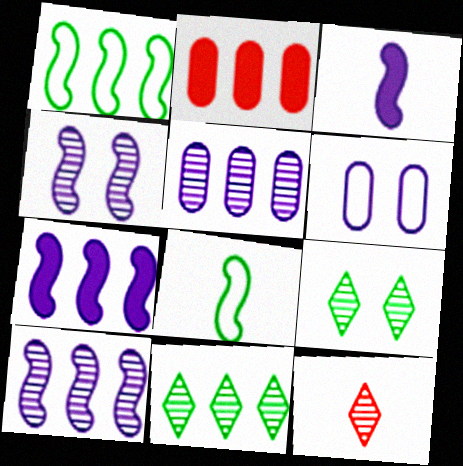[]